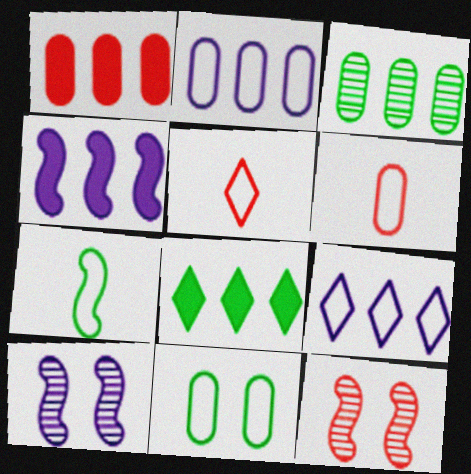[[1, 2, 3], 
[1, 4, 8], 
[1, 5, 12], 
[2, 6, 11], 
[4, 7, 12], 
[6, 8, 10]]